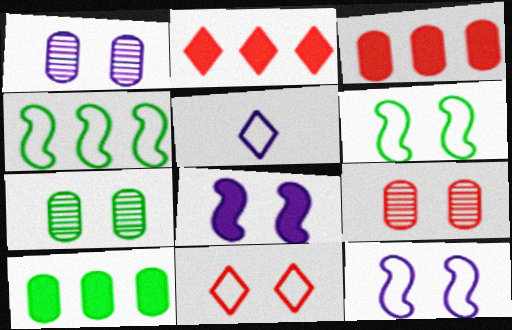[[1, 7, 9], 
[7, 8, 11]]